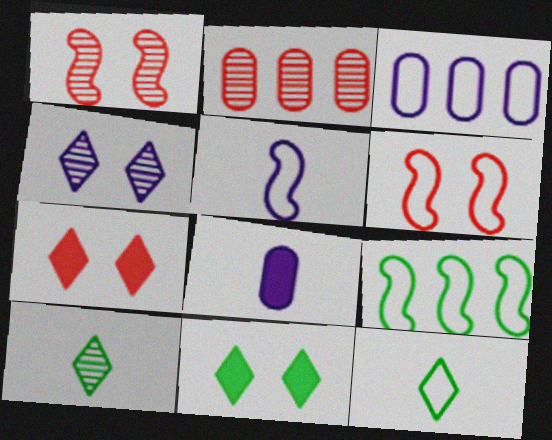[[2, 5, 11], 
[3, 6, 12], 
[5, 6, 9]]